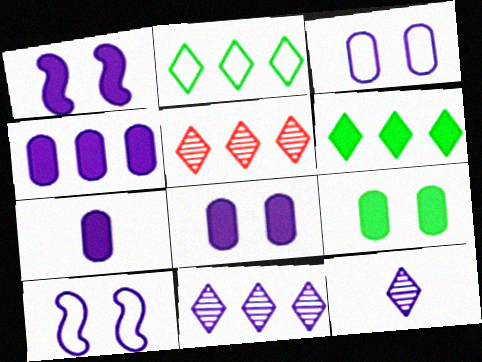[[4, 7, 8], 
[4, 10, 12], 
[7, 10, 11]]